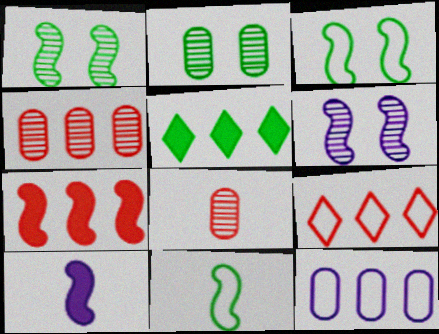[[2, 5, 11], 
[2, 9, 10], 
[4, 7, 9], 
[6, 7, 11]]